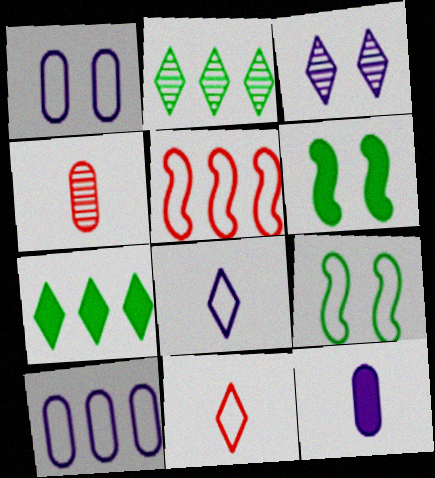[[3, 7, 11], 
[9, 10, 11]]